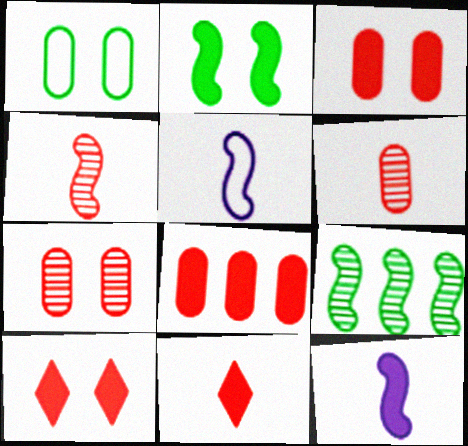[]